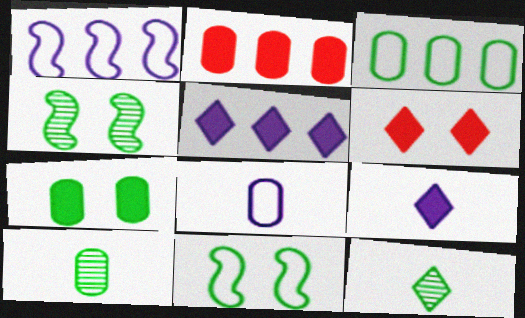[[1, 6, 10], 
[3, 7, 10]]